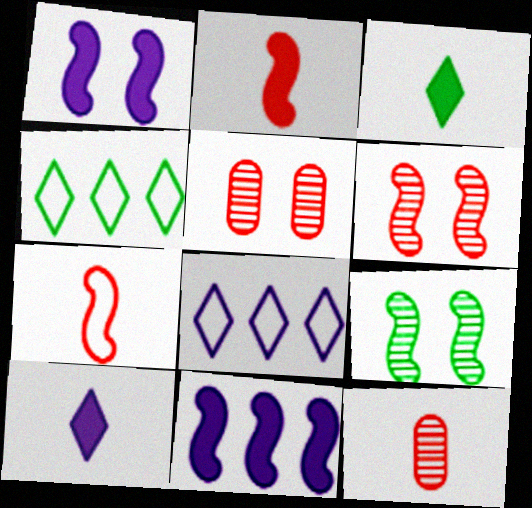[[1, 4, 12], 
[7, 9, 11]]